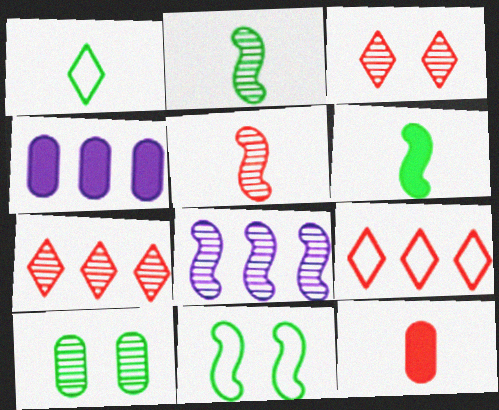[]